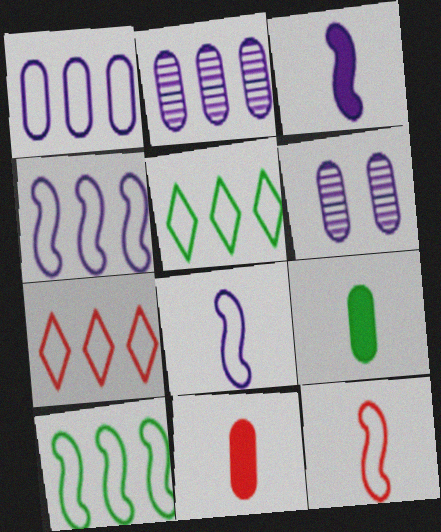[[1, 7, 10]]